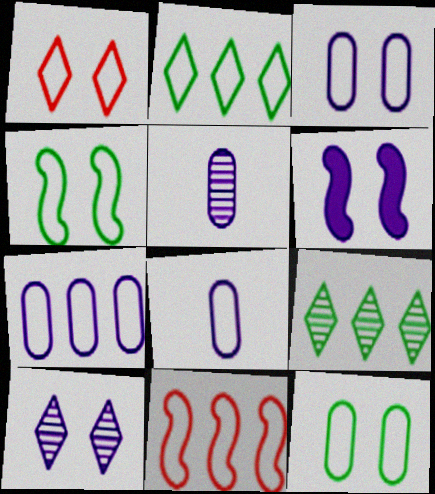[[1, 3, 4], 
[2, 7, 11], 
[3, 6, 10], 
[3, 7, 8]]